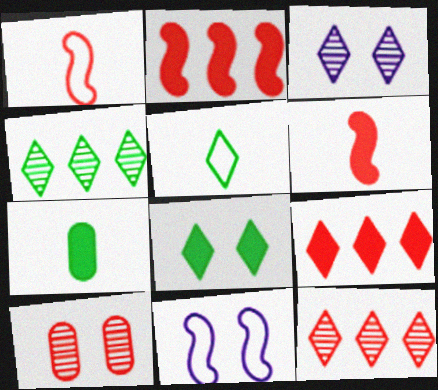[[1, 9, 10], 
[3, 5, 9], 
[4, 5, 8], 
[7, 11, 12], 
[8, 10, 11]]